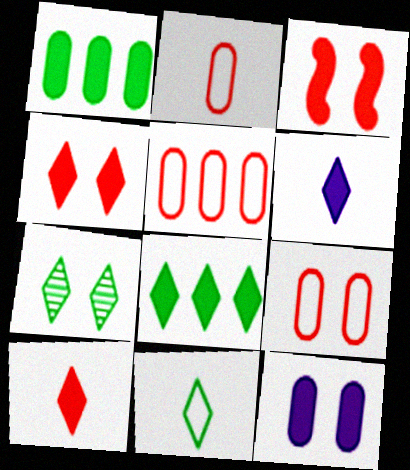[[1, 3, 6], 
[2, 5, 9], 
[4, 6, 8], 
[7, 8, 11]]